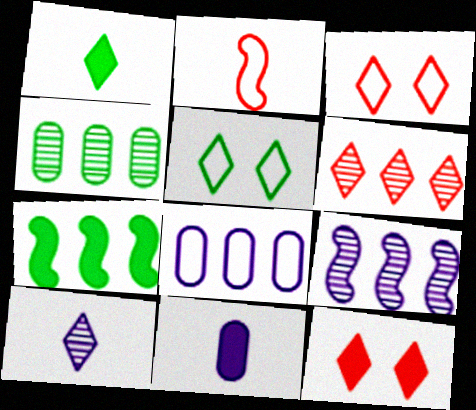[[2, 5, 8], 
[4, 6, 9], 
[6, 7, 8], 
[7, 11, 12]]